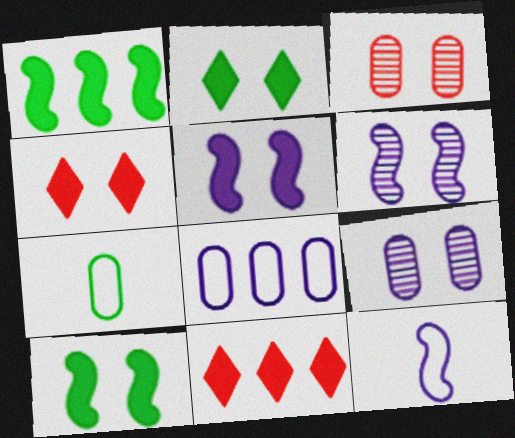[[6, 7, 11]]